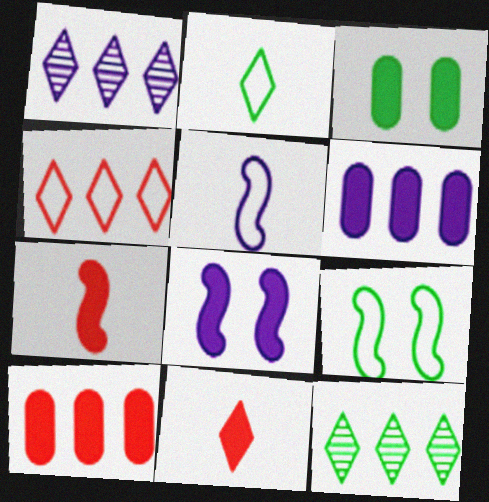[]